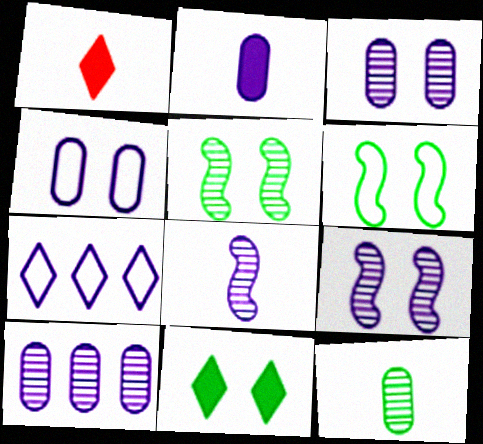[[1, 6, 10], 
[2, 4, 10], 
[2, 7, 9]]